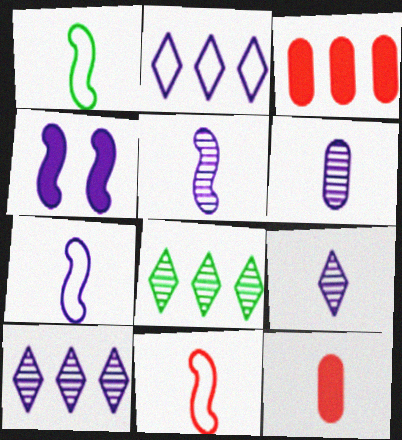[[1, 7, 11], 
[1, 9, 12], 
[2, 4, 6], 
[5, 6, 9]]